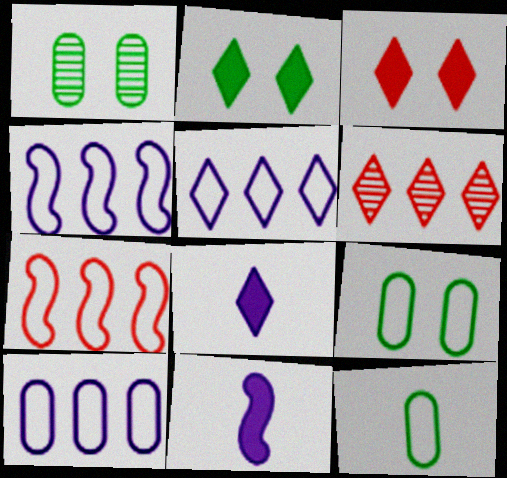[[1, 7, 8], 
[4, 5, 10], 
[6, 9, 11]]